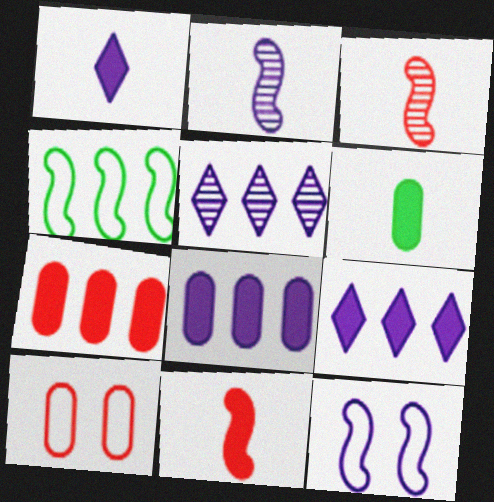[[1, 6, 11], 
[4, 5, 7]]